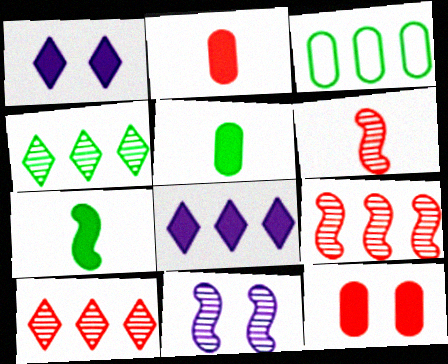[[1, 3, 6], 
[3, 8, 9], 
[7, 8, 12]]